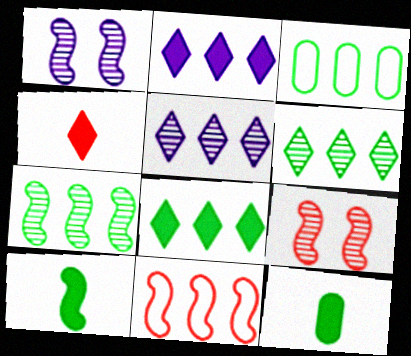[[1, 3, 4], 
[1, 10, 11], 
[3, 7, 8]]